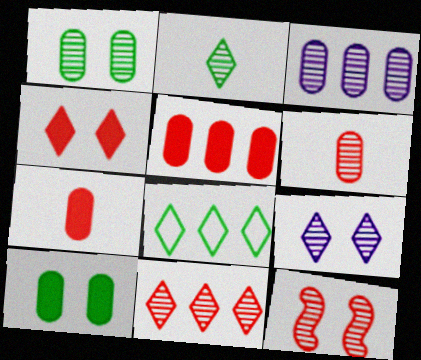[[1, 3, 6], 
[1, 9, 12], 
[2, 3, 12], 
[2, 9, 11], 
[6, 11, 12]]